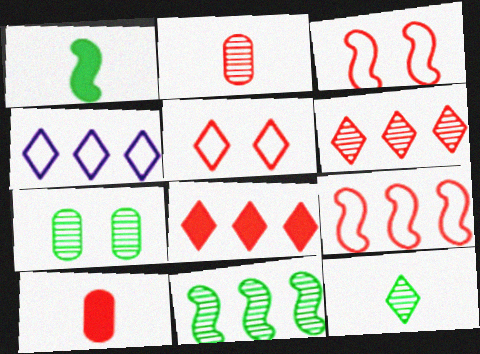[[2, 3, 8], 
[3, 6, 10], 
[7, 11, 12]]